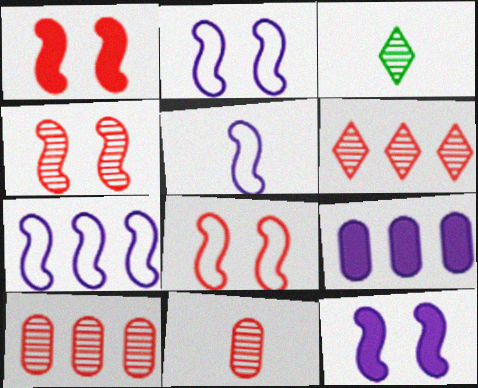[[1, 4, 8], 
[2, 5, 7], 
[3, 8, 9], 
[4, 6, 11]]